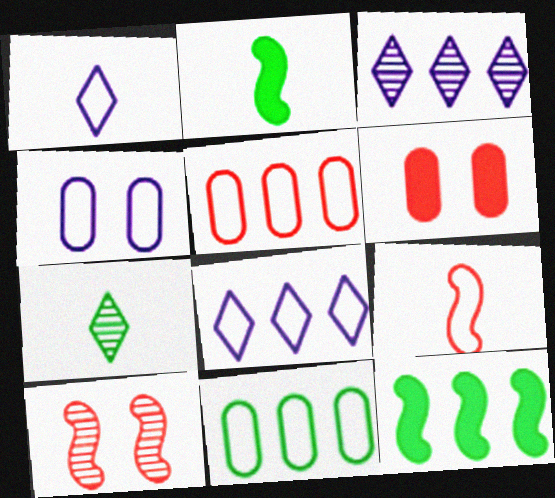[[3, 5, 12]]